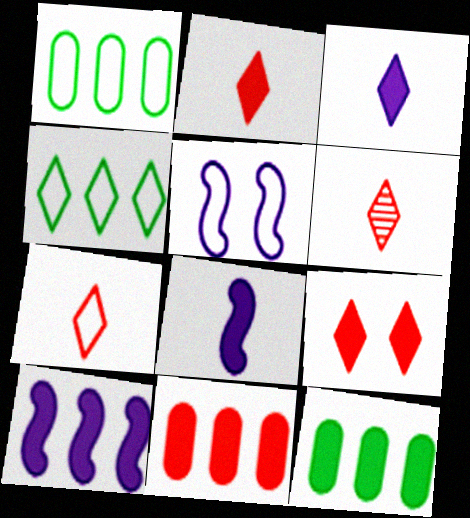[[1, 5, 7], 
[2, 6, 7], 
[5, 6, 12], 
[8, 9, 12]]